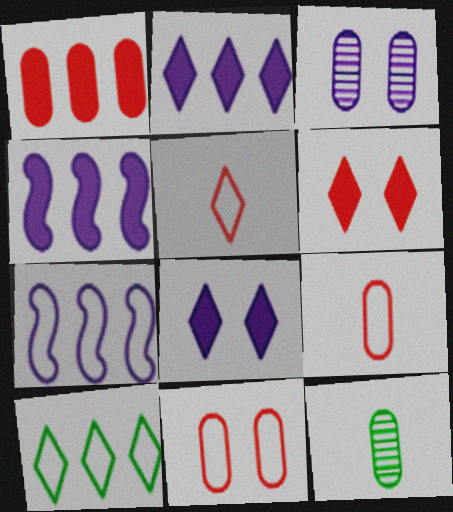[[6, 7, 12]]